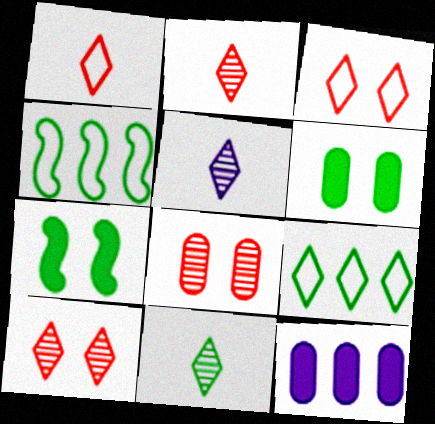[[2, 5, 11], 
[4, 6, 11]]